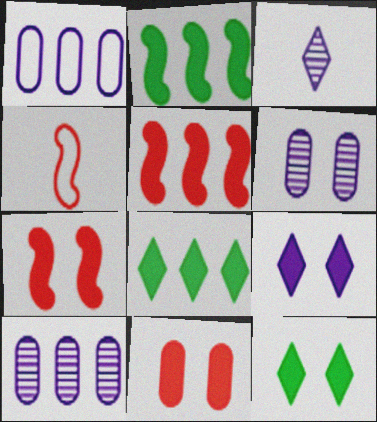[[4, 6, 8], 
[4, 10, 12]]